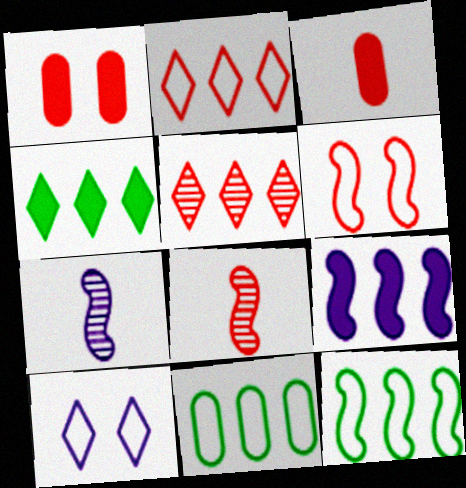[[1, 2, 8], 
[3, 5, 6], 
[5, 9, 11]]